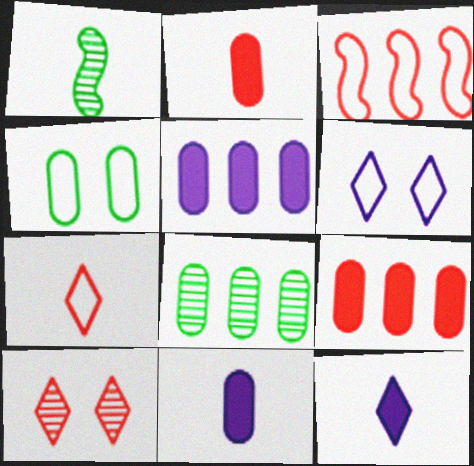[[1, 6, 9], 
[1, 7, 11], 
[2, 3, 10]]